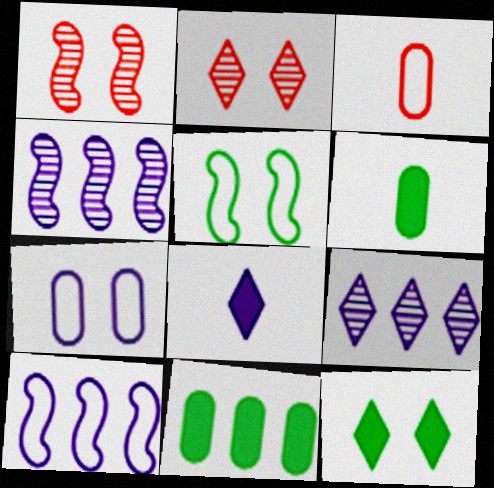[[1, 7, 12], 
[2, 6, 10], 
[3, 4, 12], 
[4, 7, 8]]